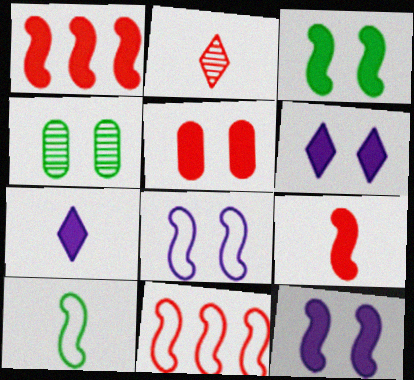[[2, 5, 11], 
[3, 5, 6], 
[4, 7, 11], 
[8, 10, 11]]